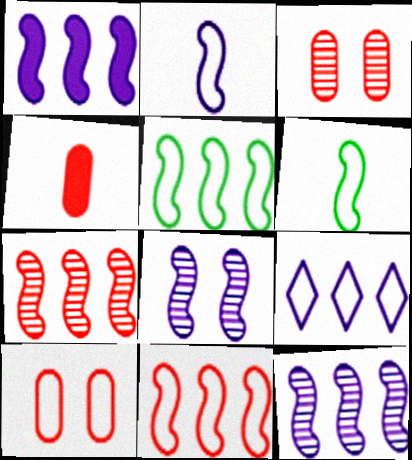[[1, 2, 8], 
[1, 5, 7], 
[6, 9, 10]]